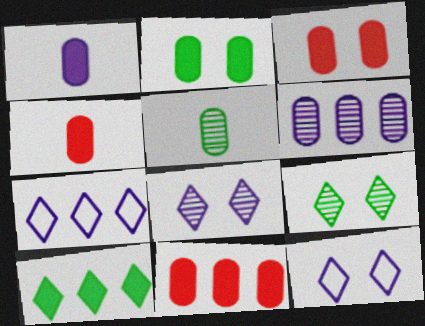[[1, 2, 11], 
[3, 4, 11]]